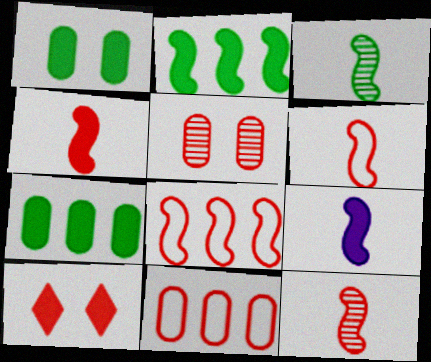[[3, 6, 9], 
[4, 6, 12], 
[7, 9, 10], 
[10, 11, 12]]